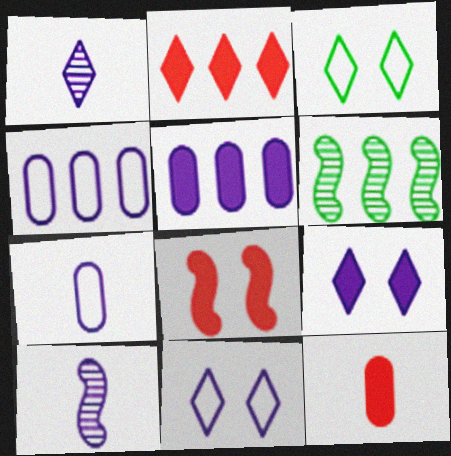[[1, 2, 3], 
[2, 4, 6], 
[2, 8, 12], 
[4, 9, 10], 
[5, 10, 11], 
[6, 11, 12]]